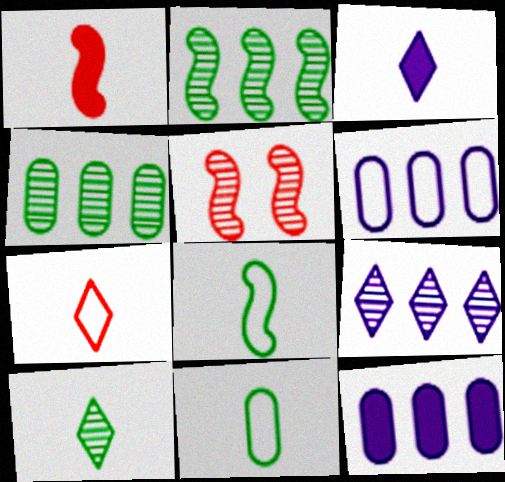[[3, 7, 10]]